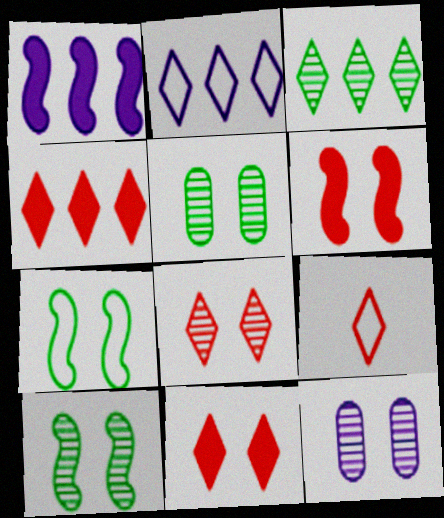[[1, 5, 9], 
[2, 3, 4], 
[4, 8, 9], 
[7, 11, 12], 
[8, 10, 12]]